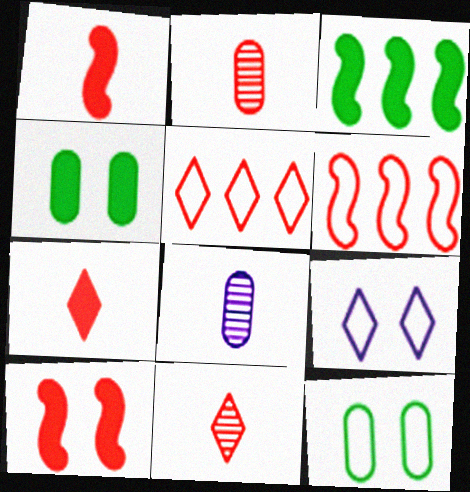[[2, 3, 9], 
[2, 5, 10]]